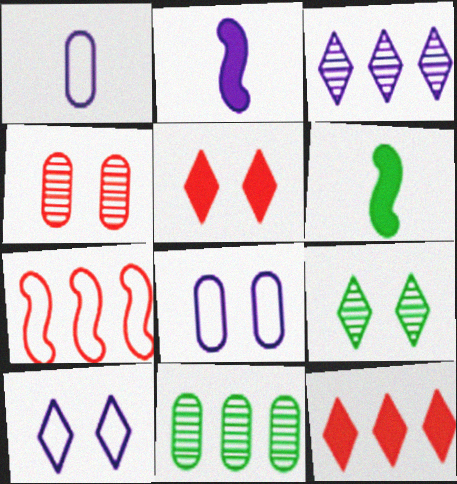[[2, 3, 8], 
[5, 9, 10]]